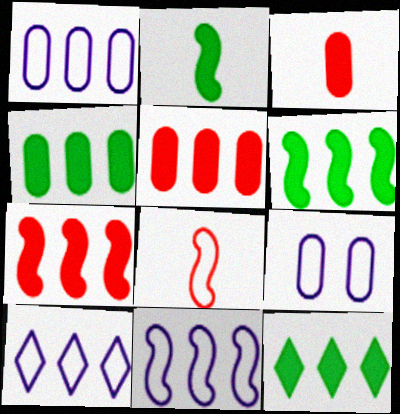[[1, 10, 11], 
[4, 6, 12]]